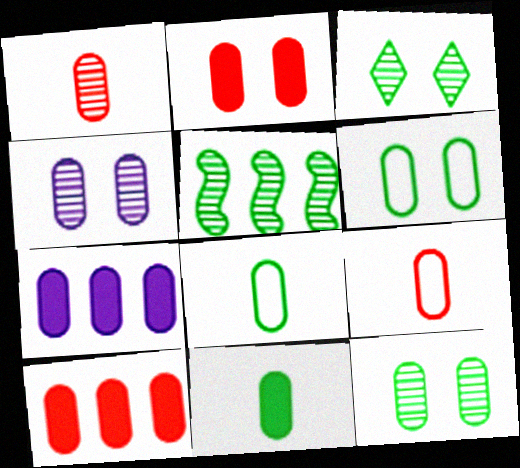[[1, 6, 7], 
[2, 4, 6], 
[2, 7, 11], 
[4, 8, 10], 
[7, 9, 12]]